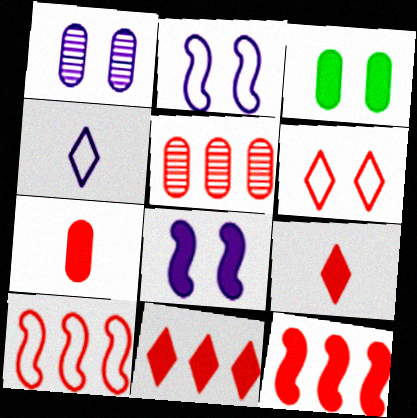[[5, 10, 11]]